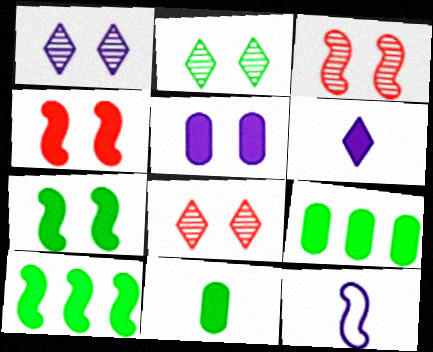[[1, 2, 8], 
[3, 10, 12], 
[4, 6, 9], 
[8, 9, 12]]